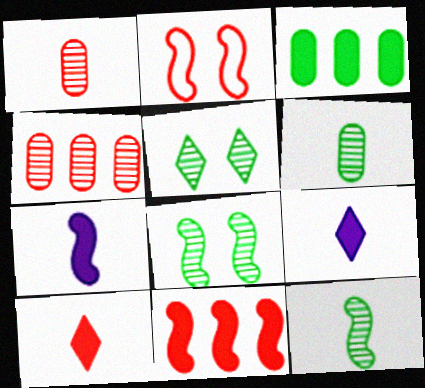[[2, 4, 10]]